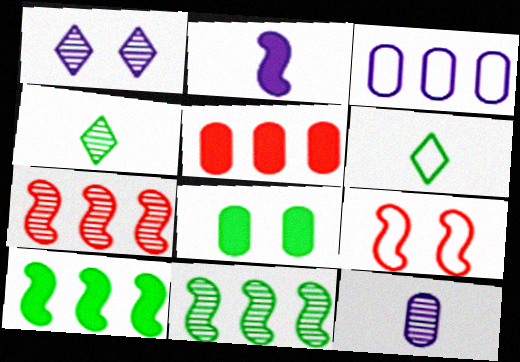[[1, 2, 3], 
[1, 8, 9], 
[2, 9, 11], 
[3, 6, 9], 
[6, 8, 11]]